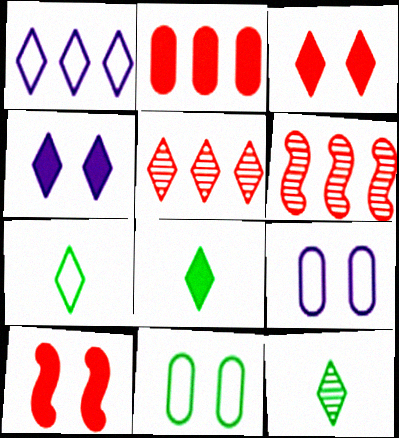[[1, 3, 12], 
[4, 5, 7], 
[6, 8, 9], 
[7, 8, 12]]